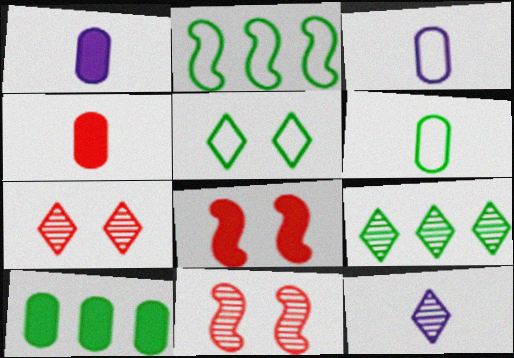[[1, 2, 7], 
[2, 5, 6], 
[2, 9, 10], 
[3, 8, 9], 
[7, 9, 12]]